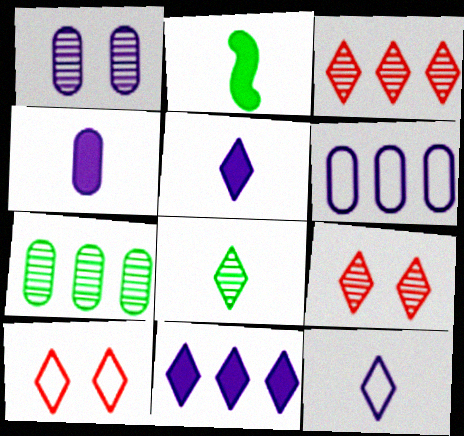[[1, 4, 6], 
[2, 6, 9], 
[8, 10, 11]]